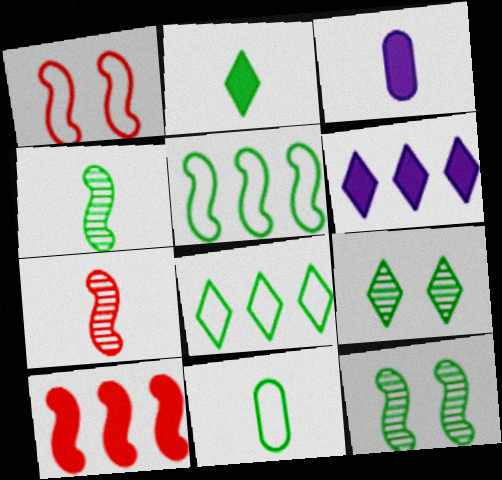[[1, 7, 10], 
[2, 4, 11], 
[2, 8, 9]]